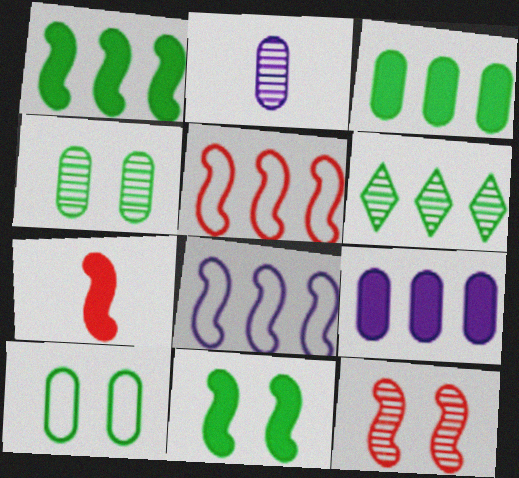[[2, 6, 12], 
[5, 6, 9], 
[5, 7, 12]]